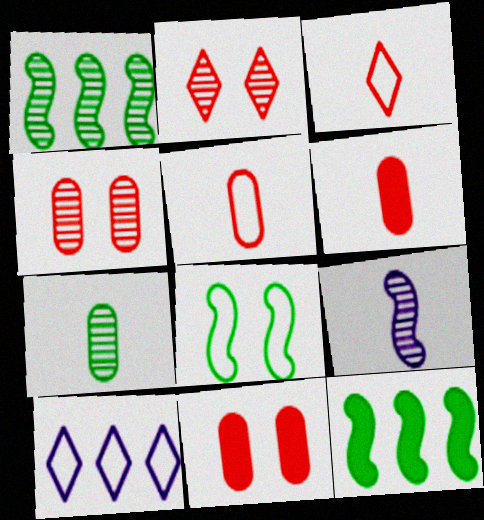[[5, 8, 10]]